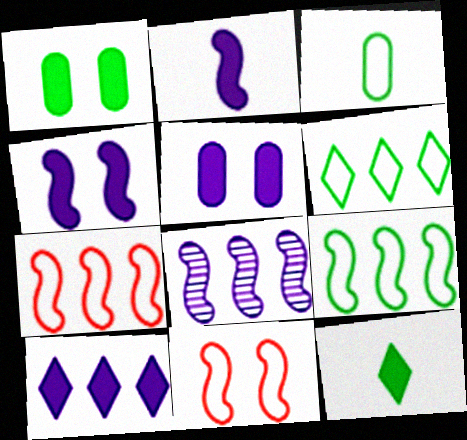[[2, 5, 10]]